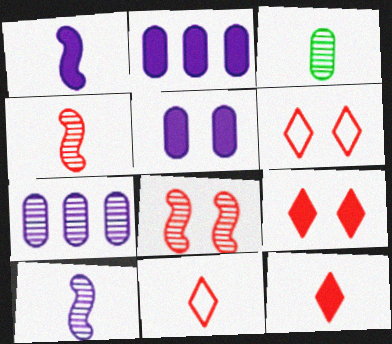[[1, 3, 11]]